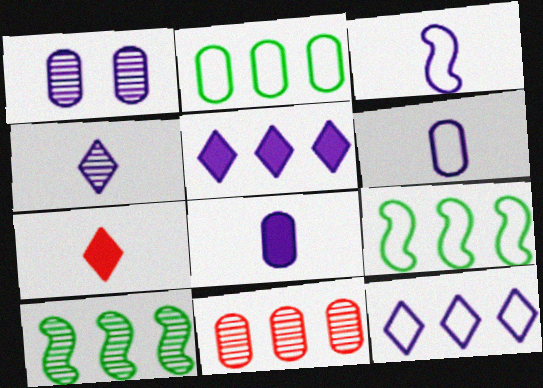[[1, 3, 5], 
[1, 7, 9], 
[3, 4, 8], 
[5, 9, 11]]